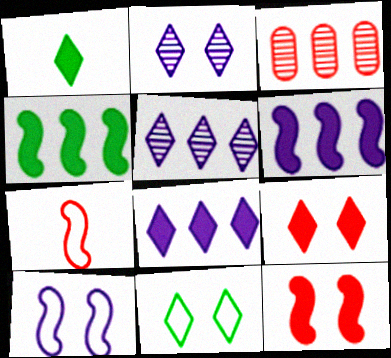[[1, 3, 10], 
[1, 8, 9], 
[2, 9, 11], 
[3, 7, 9]]